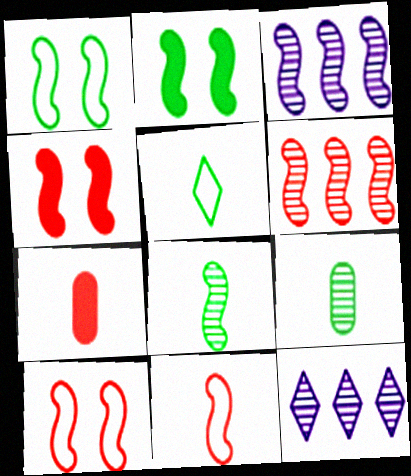[[1, 7, 12], 
[2, 3, 11], 
[4, 6, 11]]